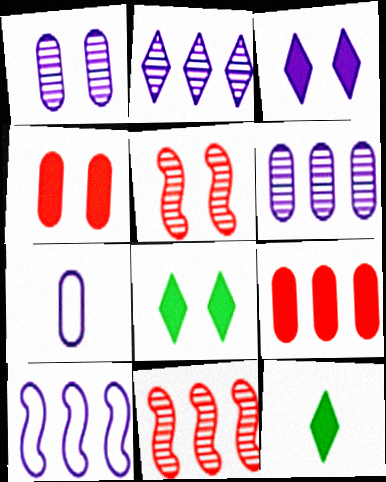[[7, 8, 11]]